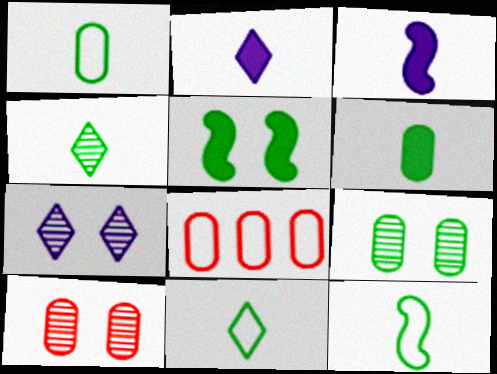[[1, 11, 12], 
[4, 6, 12]]